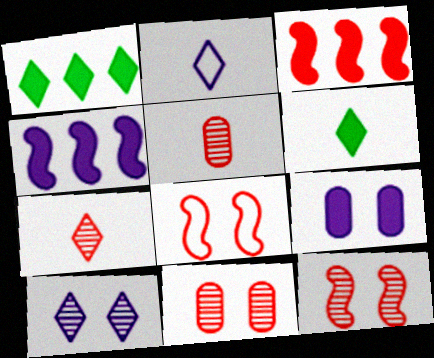[[2, 6, 7], 
[3, 6, 9]]